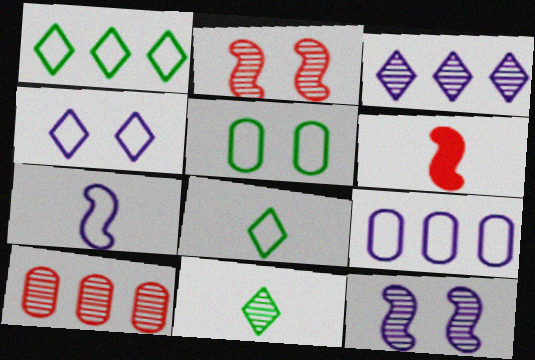[[3, 5, 6], 
[4, 7, 9], 
[10, 11, 12]]